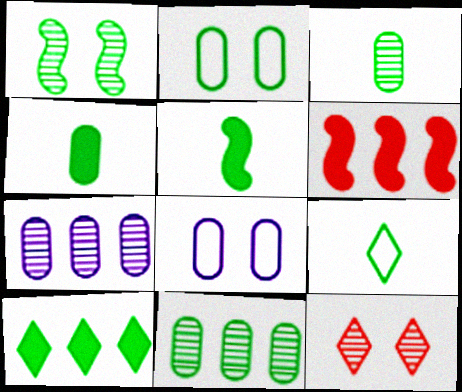[[2, 4, 11], 
[3, 5, 9]]